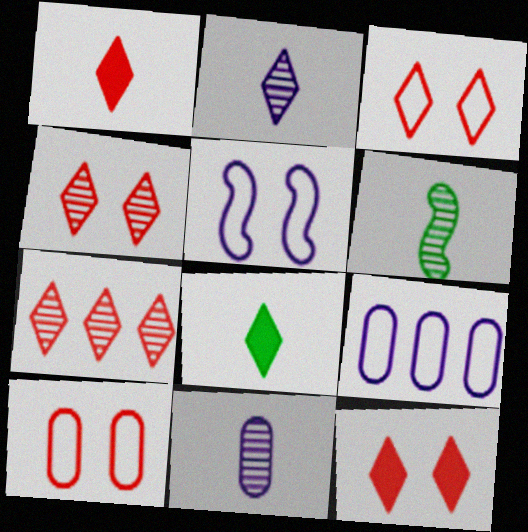[[1, 3, 7], 
[3, 4, 12], 
[6, 9, 12]]